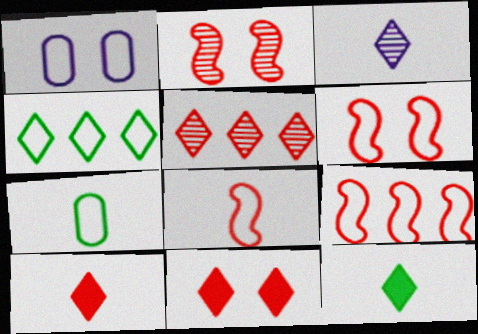[[1, 4, 8], 
[3, 4, 11], 
[6, 8, 9]]